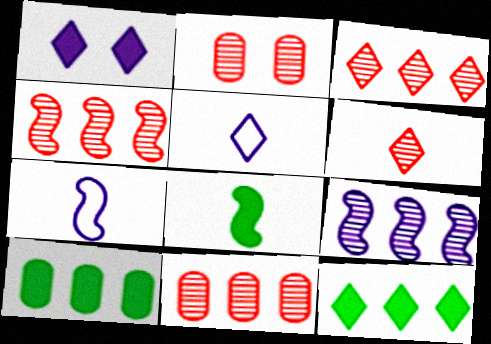[[2, 4, 6], 
[2, 7, 12], 
[3, 4, 11]]